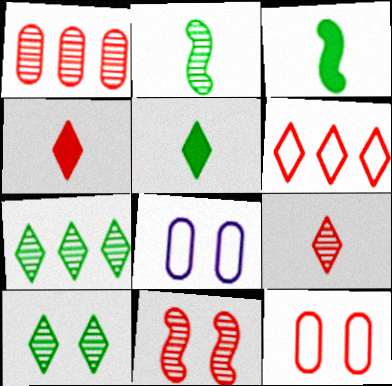[[1, 9, 11]]